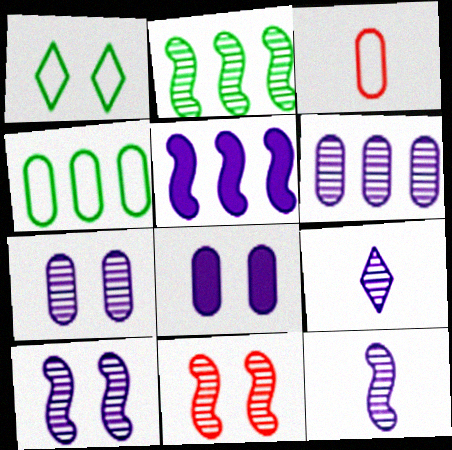[[1, 8, 11], 
[2, 11, 12], 
[6, 9, 10]]